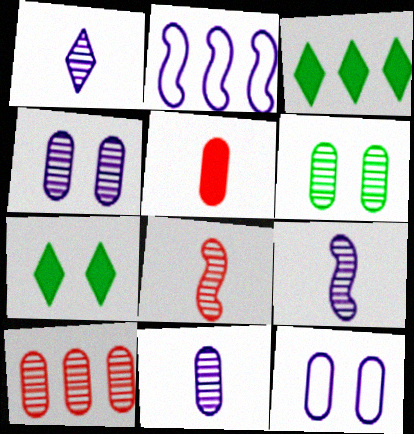[[1, 9, 11], 
[2, 3, 10], 
[3, 8, 12], 
[6, 10, 11]]